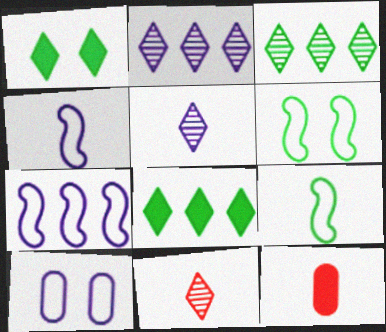[[2, 6, 12], 
[5, 9, 12]]